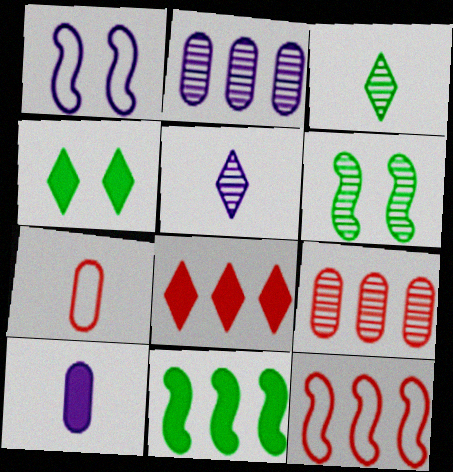[[5, 6, 9], 
[8, 9, 12]]